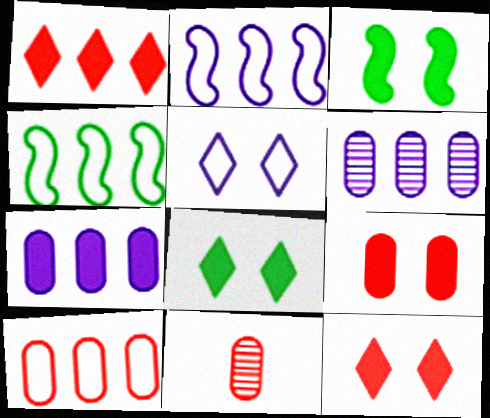[[1, 4, 6], 
[2, 8, 11], 
[9, 10, 11]]